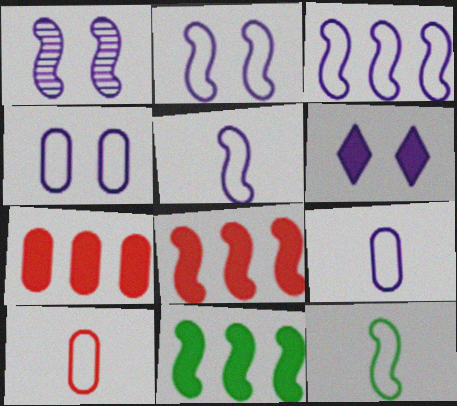[[1, 4, 6], 
[1, 8, 12], 
[2, 3, 5]]